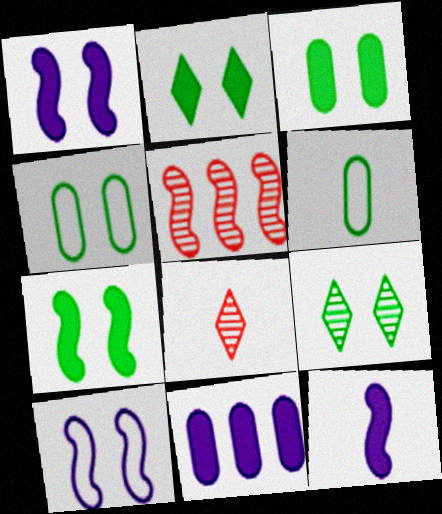[[2, 3, 7], 
[4, 7, 9], 
[6, 8, 12]]